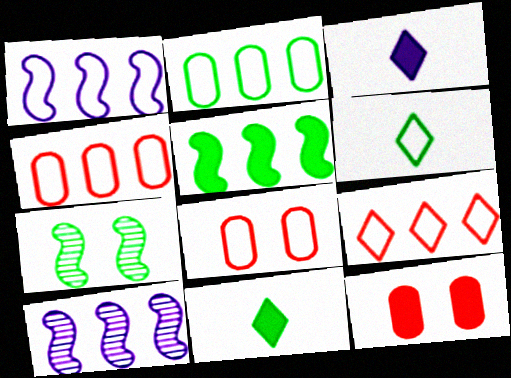[[1, 2, 9], 
[1, 6, 8], 
[2, 7, 11], 
[3, 4, 7], 
[3, 5, 12], 
[6, 10, 12], 
[8, 10, 11]]